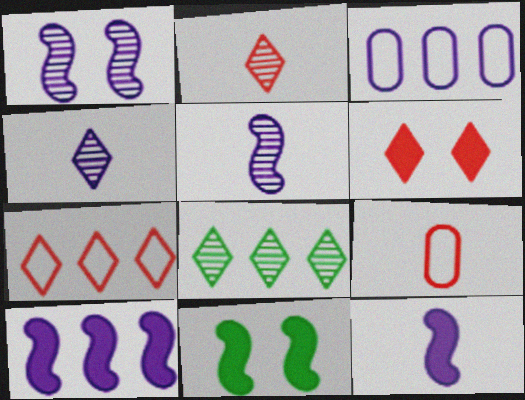[[2, 3, 11], 
[2, 6, 7]]